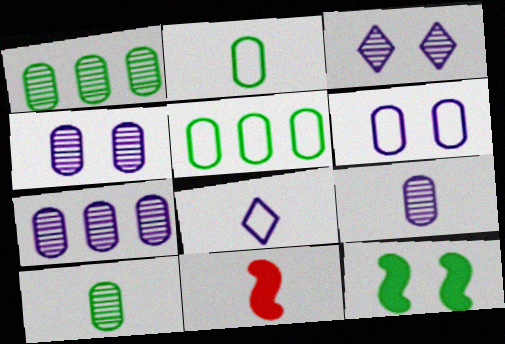[[3, 5, 11], 
[4, 7, 9], 
[8, 10, 11]]